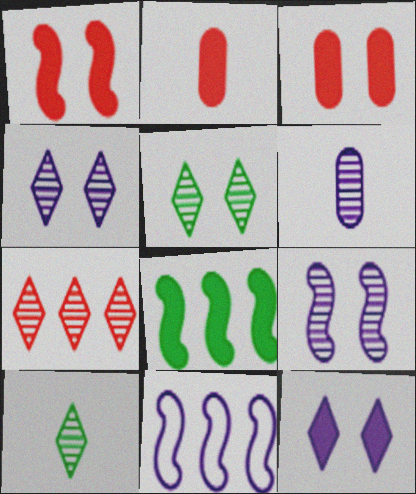[[2, 5, 11], 
[2, 8, 12], 
[3, 10, 11], 
[4, 7, 10], 
[6, 11, 12]]